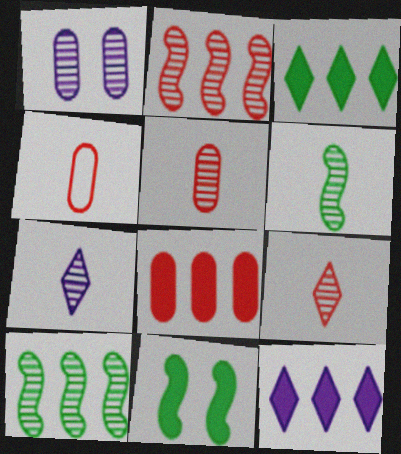[[1, 9, 10], 
[5, 6, 7]]